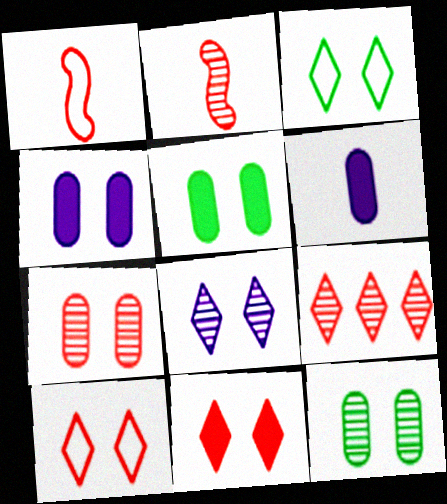[[2, 7, 9], 
[3, 8, 11]]